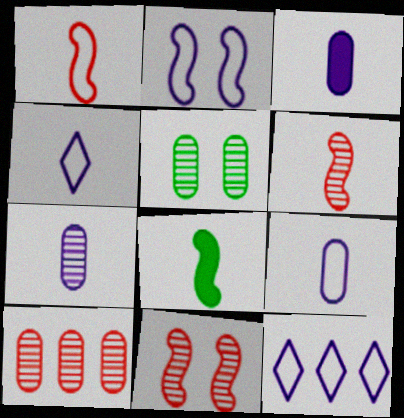[[2, 9, 12], 
[3, 7, 9], 
[5, 7, 10]]